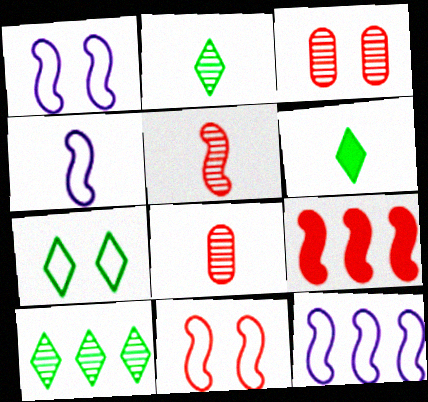[[1, 4, 12], 
[3, 6, 12], 
[4, 6, 8], 
[5, 9, 11], 
[6, 7, 10]]